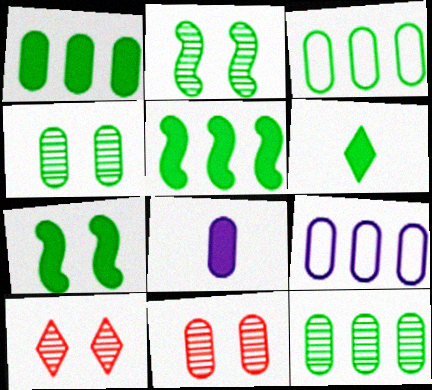[[1, 3, 12], 
[1, 6, 7], 
[2, 3, 6], 
[3, 8, 11]]